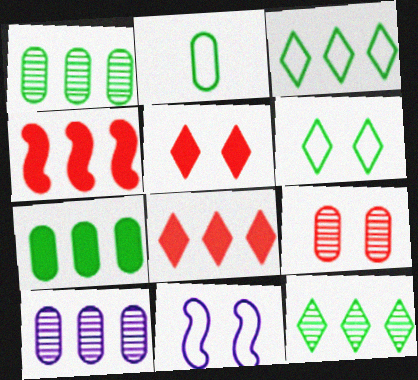[[3, 4, 10]]